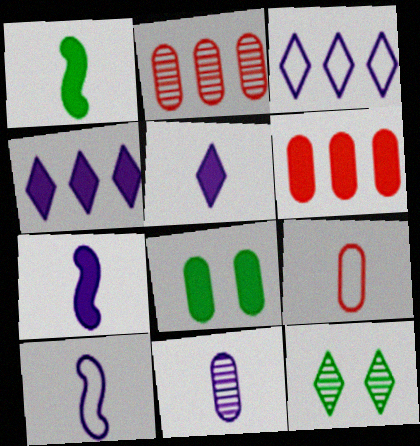[[5, 10, 11], 
[6, 10, 12]]